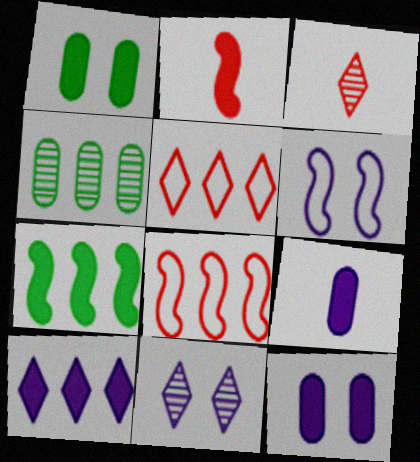[[1, 2, 10], 
[4, 8, 10], 
[6, 11, 12]]